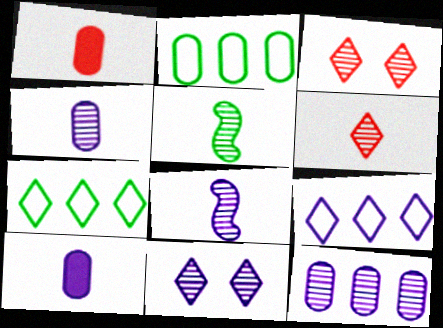[[3, 5, 12], 
[4, 5, 6], 
[8, 11, 12]]